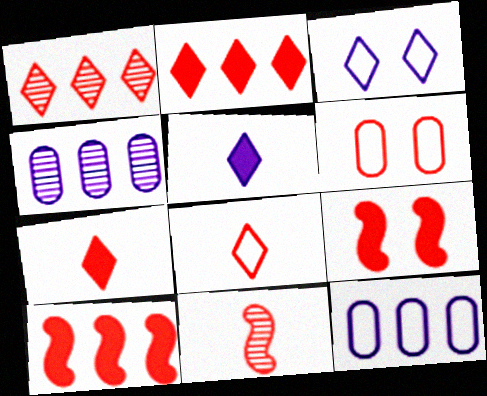[[2, 6, 11]]